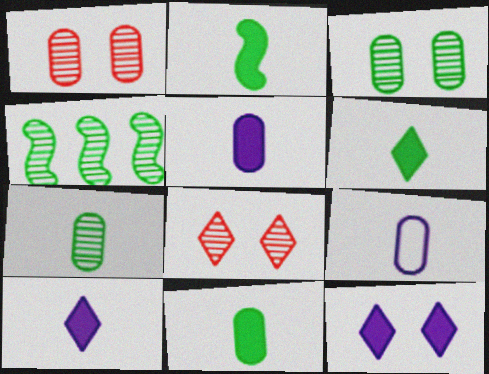[[2, 6, 11]]